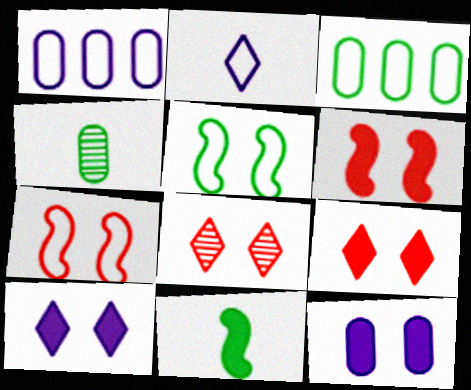[[1, 8, 11], 
[2, 3, 7], 
[5, 8, 12]]